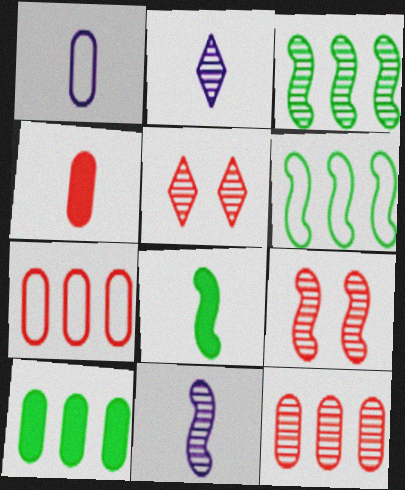[[3, 9, 11]]